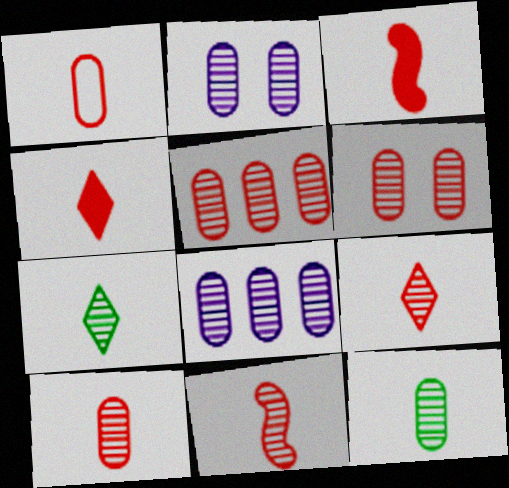[[1, 3, 9], 
[1, 4, 11], 
[2, 5, 12], 
[5, 6, 10], 
[6, 8, 12], 
[9, 10, 11]]